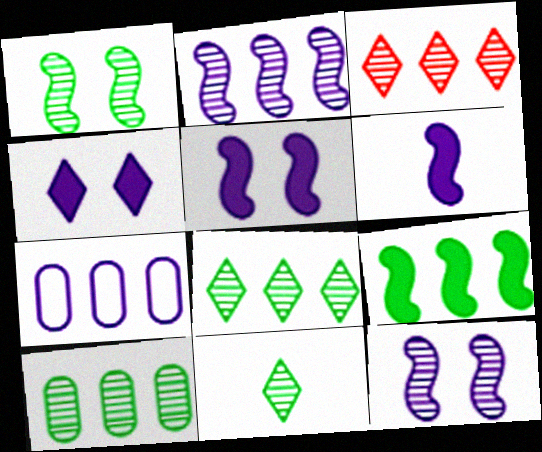[[1, 10, 11], 
[2, 3, 10], 
[3, 7, 9]]